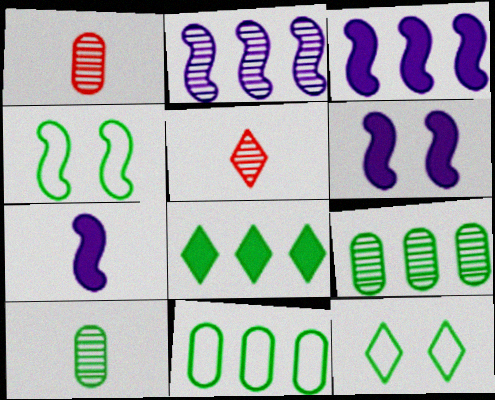[[1, 3, 12], 
[3, 6, 7], 
[4, 8, 10], 
[5, 6, 11]]